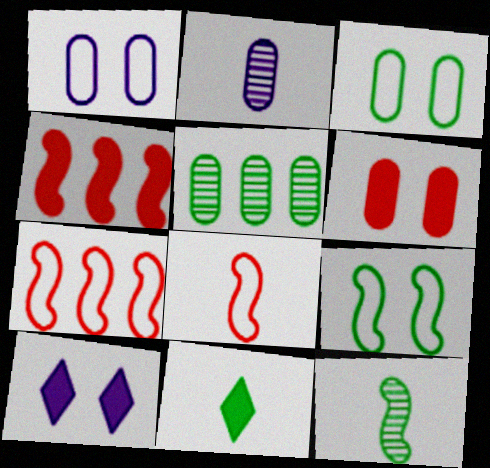[[2, 8, 11], 
[5, 8, 10], 
[5, 9, 11]]